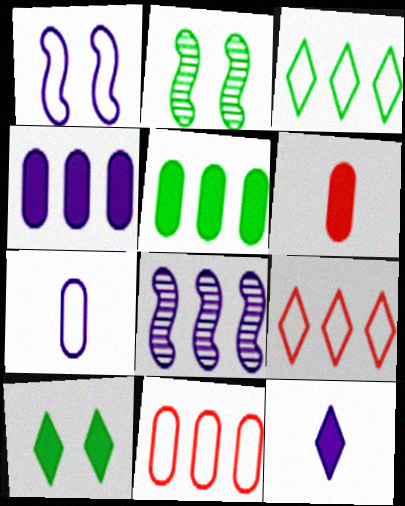[[2, 11, 12], 
[5, 8, 9]]